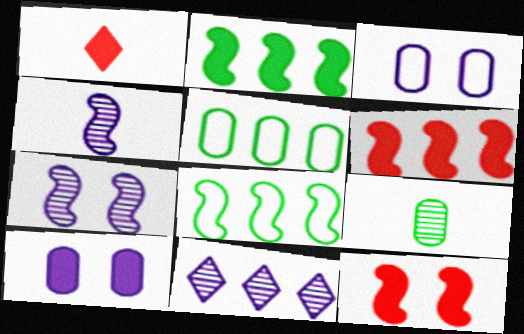[[1, 2, 10], 
[1, 5, 7], 
[4, 8, 12], 
[5, 6, 11]]